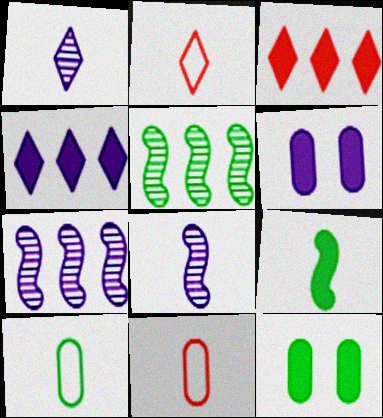[[1, 9, 11], 
[2, 5, 6], 
[2, 7, 12], 
[3, 6, 9]]